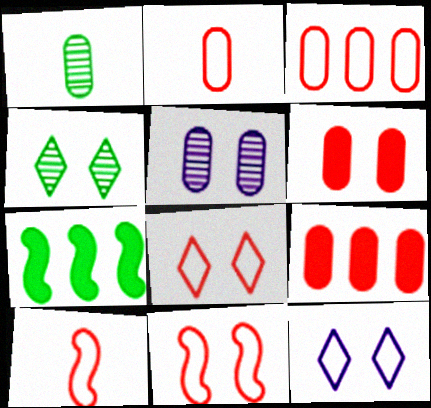[[3, 8, 10]]